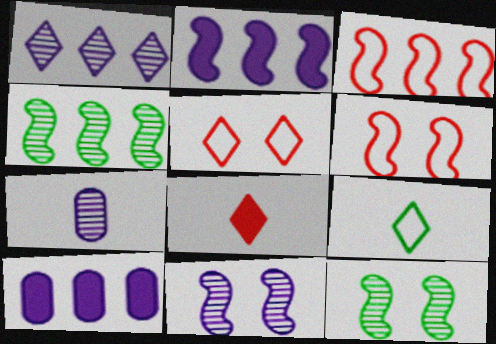[[1, 7, 11], 
[2, 3, 4]]